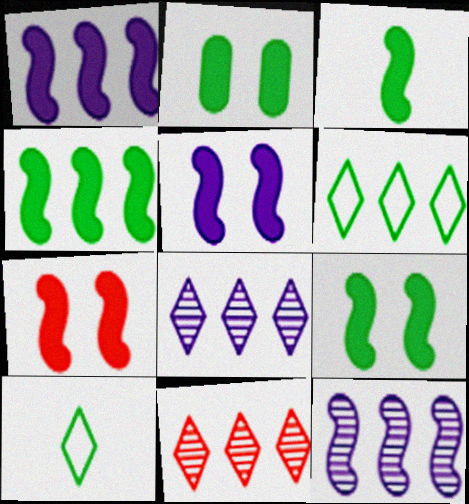[[1, 3, 7], 
[3, 4, 9], 
[5, 7, 9]]